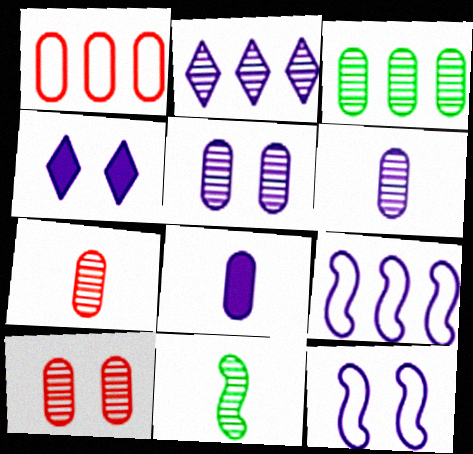[[1, 4, 11], 
[2, 8, 12], 
[2, 10, 11], 
[3, 5, 7], 
[3, 6, 10], 
[4, 5, 12], 
[4, 6, 9]]